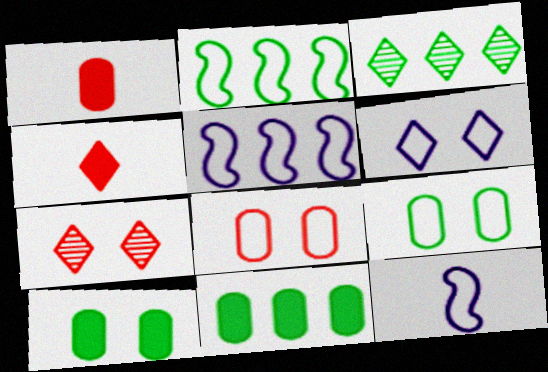[[2, 3, 11], 
[3, 4, 6], 
[7, 11, 12]]